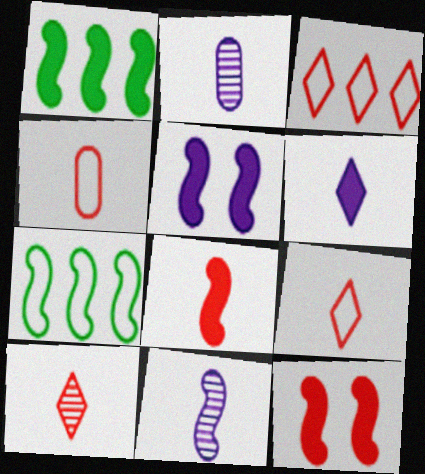[[1, 5, 8], 
[4, 8, 10], 
[7, 11, 12]]